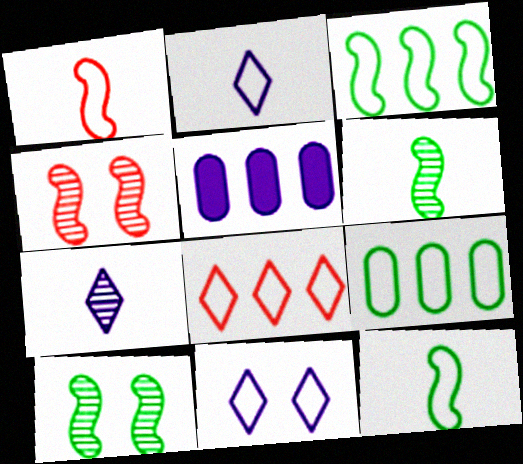[[1, 9, 11]]